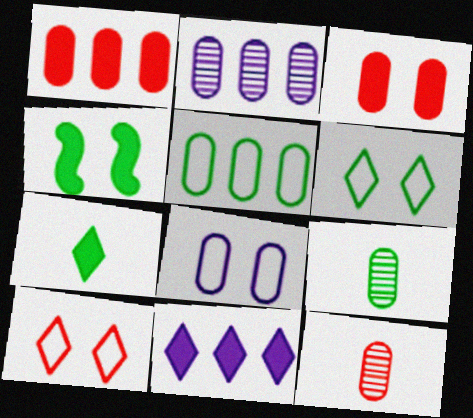[[1, 2, 5], 
[1, 8, 9]]